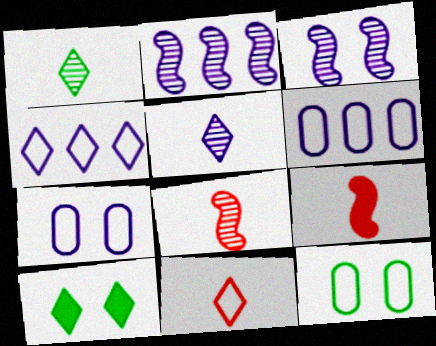[[6, 8, 10]]